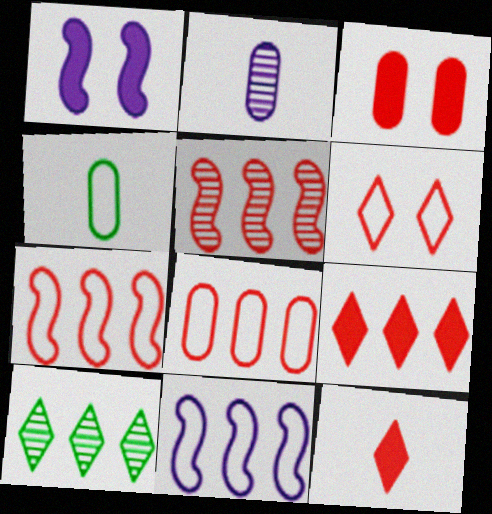[[4, 6, 11], 
[5, 8, 9]]